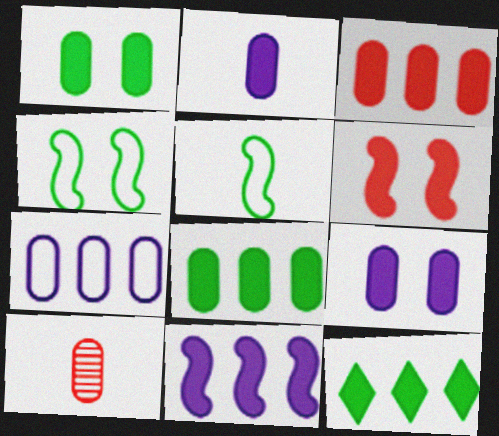[[1, 2, 3], 
[1, 7, 10], 
[2, 6, 12], 
[3, 11, 12]]